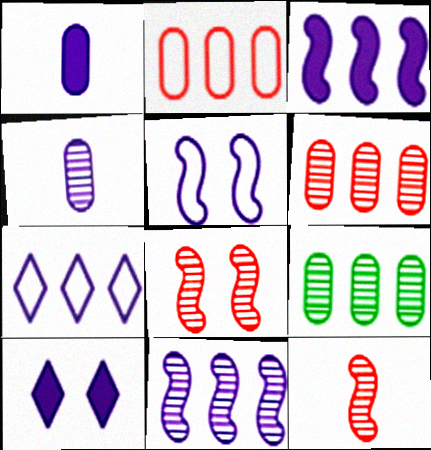[[1, 3, 10]]